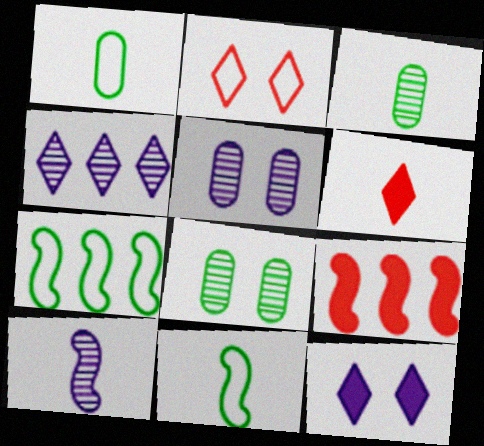[[1, 6, 10], 
[4, 5, 10], 
[5, 6, 7]]